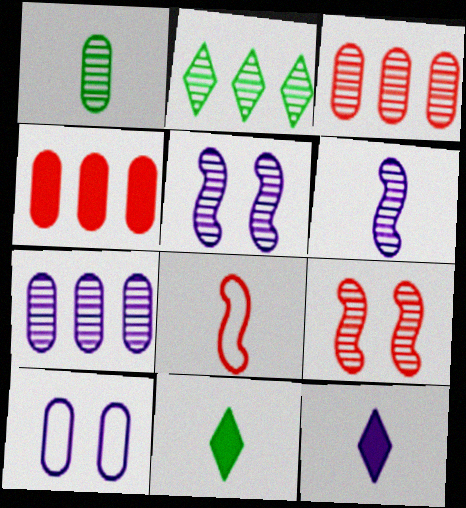[[1, 4, 10], 
[1, 8, 12]]